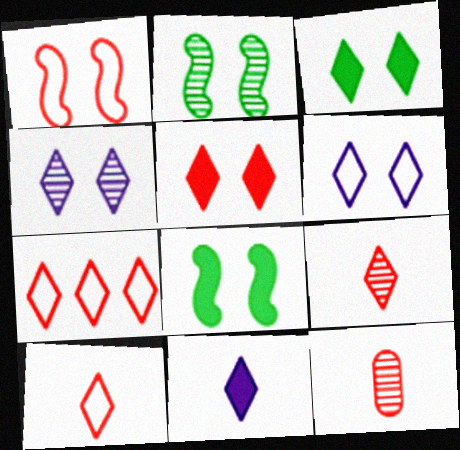[[5, 7, 9]]